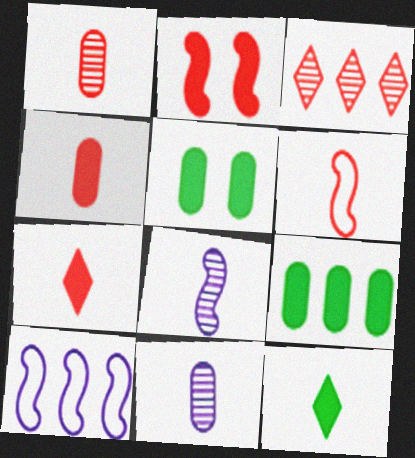[[1, 6, 7], 
[3, 9, 10], 
[6, 11, 12]]